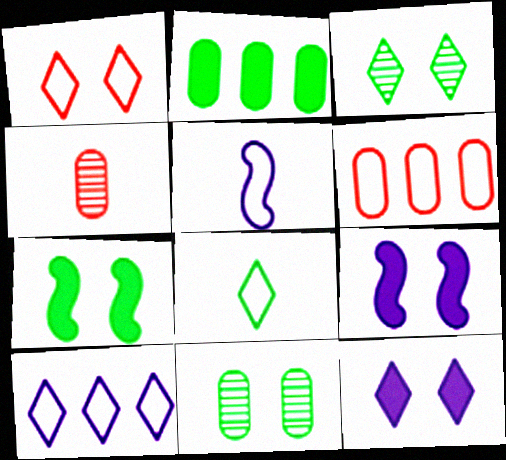[[1, 3, 12], 
[1, 8, 10], 
[1, 9, 11], 
[4, 7, 10]]